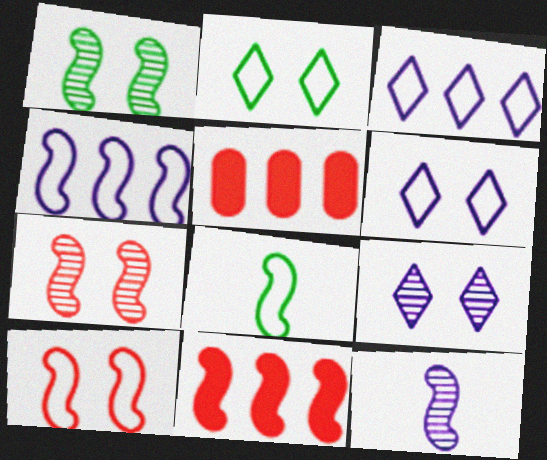[[2, 5, 12], 
[4, 8, 10], 
[5, 8, 9]]